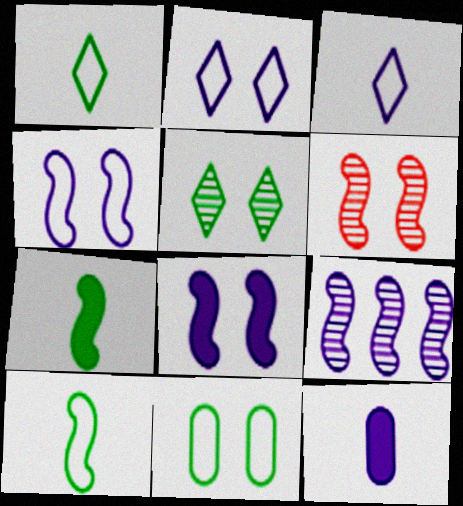[[2, 9, 12]]